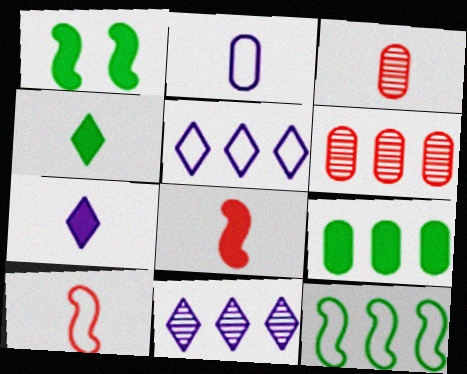[[1, 3, 5], 
[1, 4, 9]]